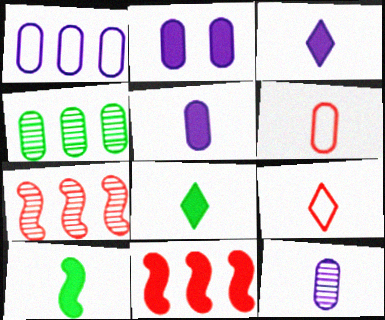[[1, 2, 12], 
[2, 4, 6], 
[2, 8, 11], 
[9, 10, 12]]